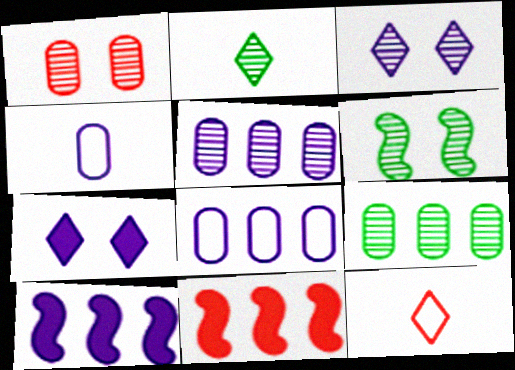[[1, 3, 6], 
[1, 11, 12], 
[2, 6, 9], 
[3, 4, 10]]